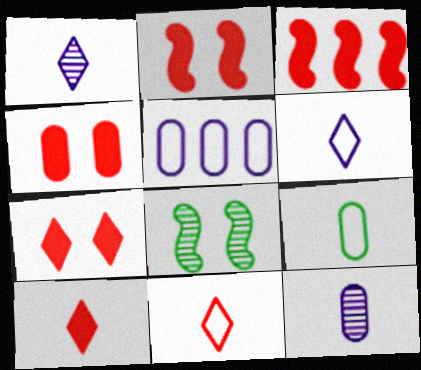[[2, 4, 7], 
[3, 4, 10], 
[5, 8, 10]]